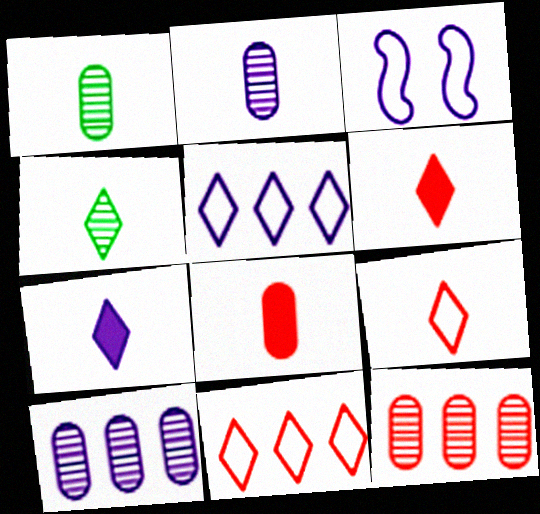[[3, 7, 10], 
[4, 7, 9]]